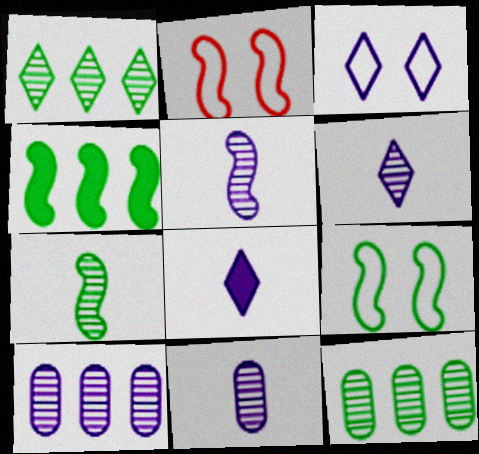[[2, 4, 5], 
[2, 8, 12], 
[4, 7, 9], 
[5, 6, 11]]